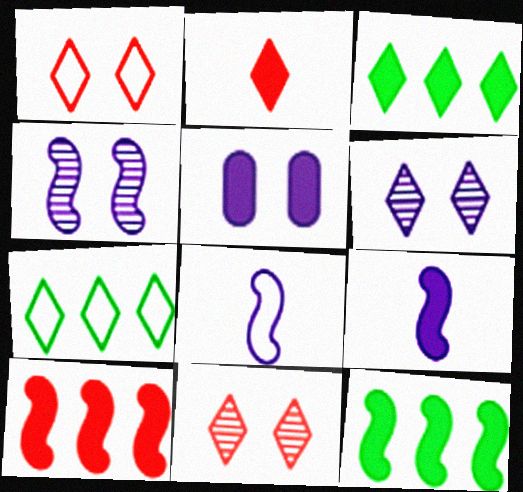[[2, 5, 12], 
[2, 6, 7]]